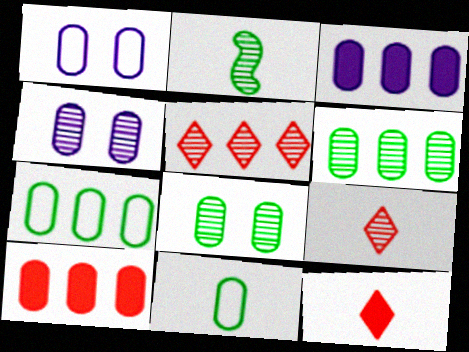[[2, 4, 5], 
[4, 10, 11]]